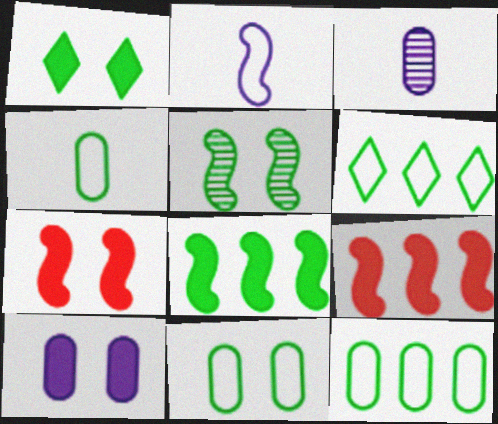[[1, 5, 11], 
[1, 7, 10], 
[2, 5, 9], 
[3, 6, 7], 
[4, 11, 12]]